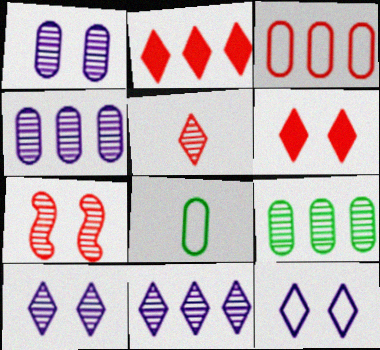[]